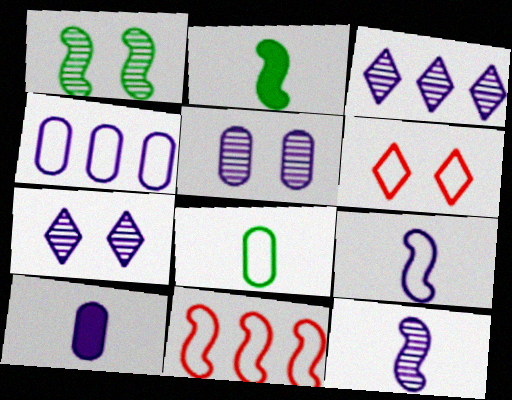[[3, 5, 12], 
[4, 5, 10]]